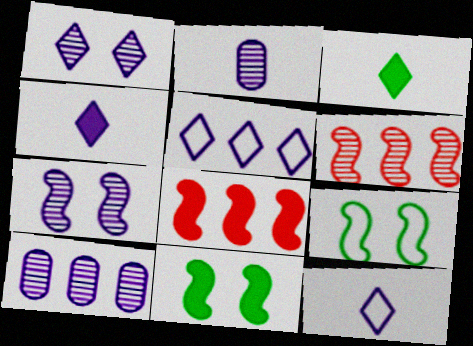[[1, 4, 5]]